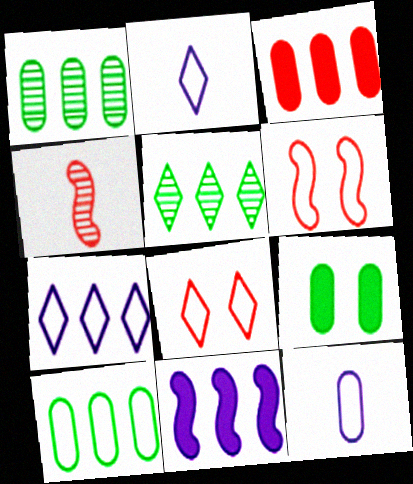[[2, 6, 10], 
[3, 4, 8], 
[4, 7, 9]]